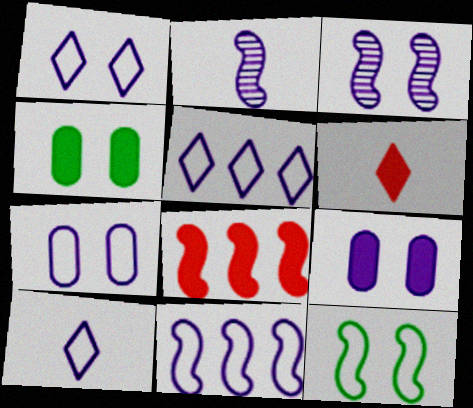[[1, 3, 9], 
[1, 5, 10], 
[2, 5, 9], 
[2, 8, 12], 
[7, 10, 11]]